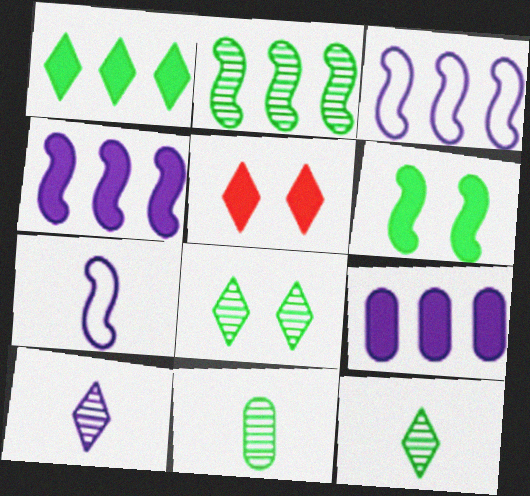[[2, 8, 11], 
[3, 5, 11]]